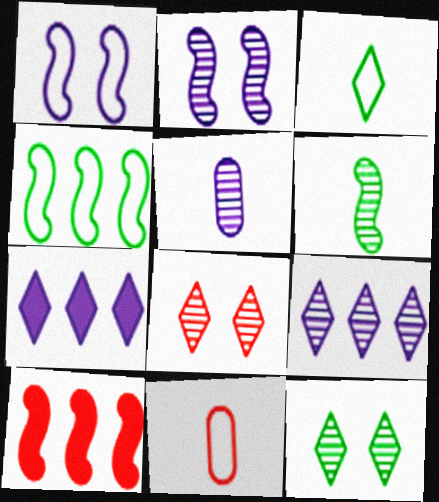[[1, 5, 7], 
[1, 6, 10], 
[2, 5, 9], 
[3, 7, 8], 
[8, 10, 11]]